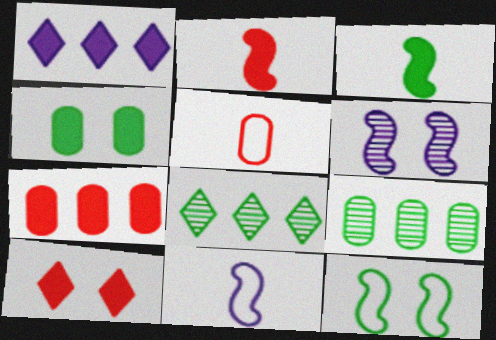[[1, 2, 4], 
[2, 7, 10], 
[9, 10, 11]]